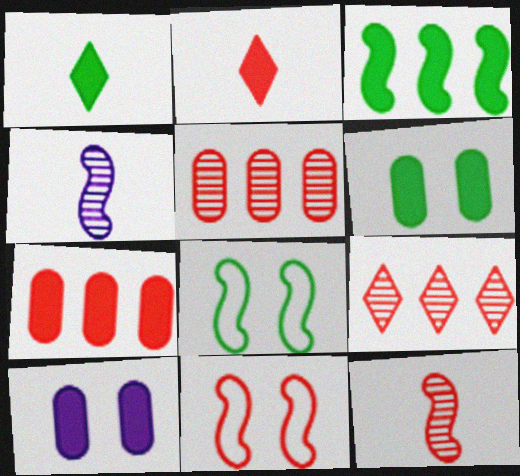[[1, 3, 6], 
[2, 3, 10], 
[2, 5, 11], 
[3, 4, 11]]